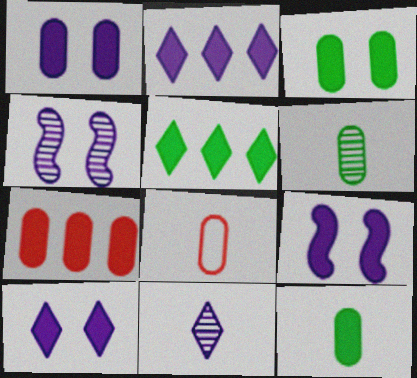[[1, 7, 12], 
[1, 9, 10], 
[4, 5, 8]]